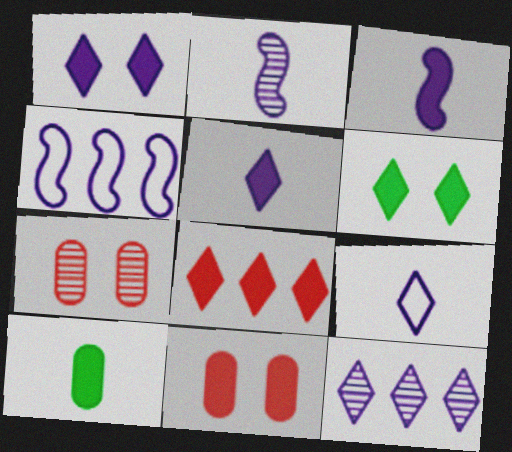[[1, 9, 12], 
[5, 6, 8]]